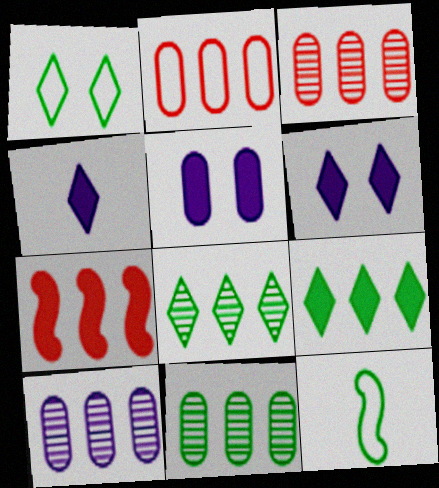[[3, 6, 12], 
[3, 10, 11]]